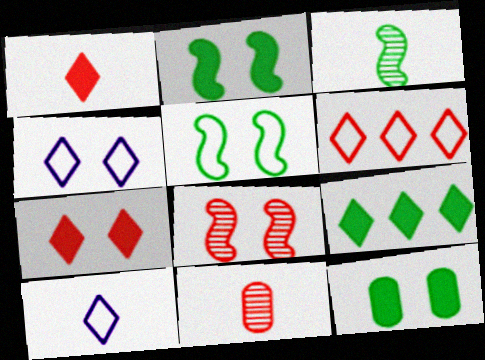[[4, 8, 12]]